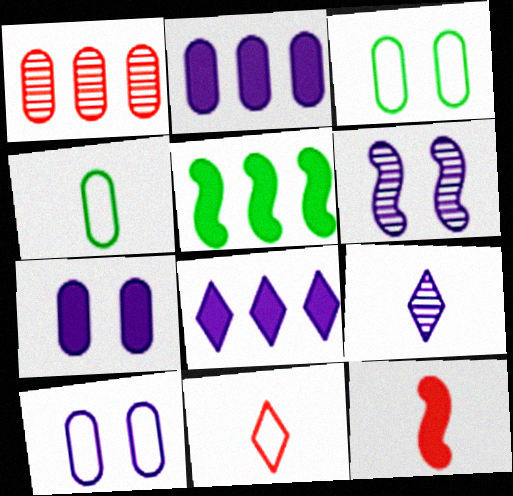[[1, 4, 7], 
[4, 9, 12]]